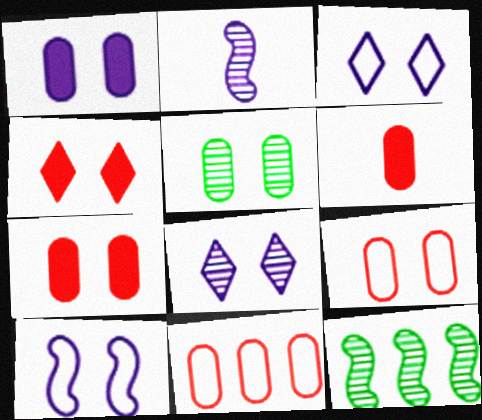[[1, 5, 9], 
[1, 8, 10], 
[3, 6, 12], 
[4, 5, 10]]